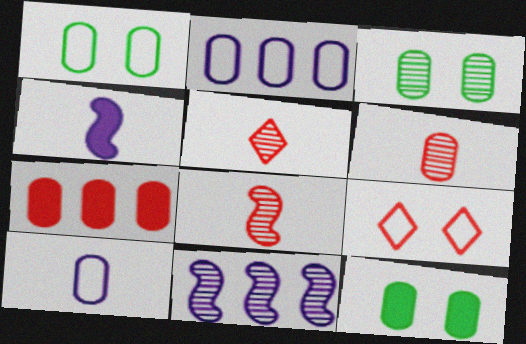[[1, 3, 12], 
[2, 6, 12], 
[3, 5, 11], 
[3, 7, 10], 
[5, 6, 8], 
[7, 8, 9]]